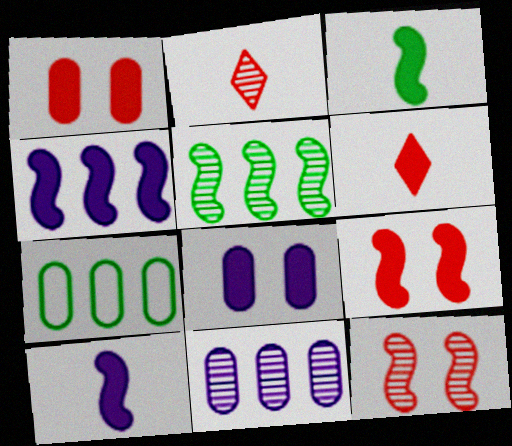[[3, 4, 9]]